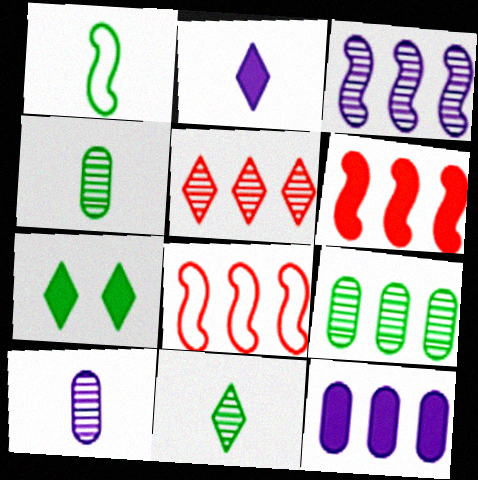[[1, 7, 9], 
[3, 5, 9], 
[7, 8, 10]]